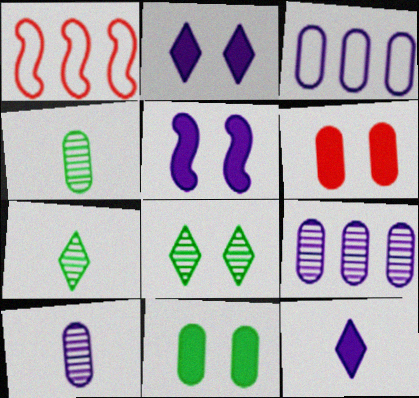[[1, 2, 4], 
[3, 4, 6]]